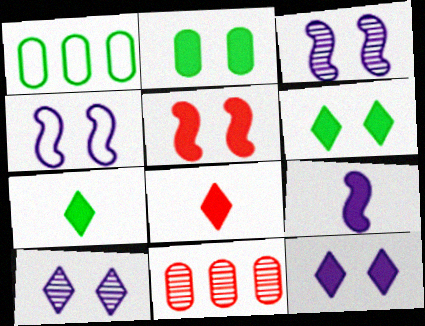[[1, 3, 8], 
[2, 5, 12], 
[4, 7, 11]]